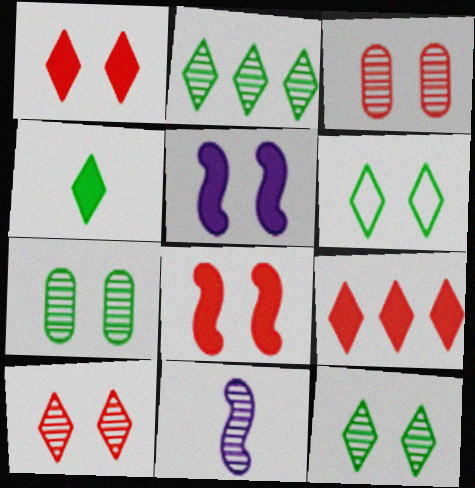[[2, 3, 11], 
[2, 4, 6], 
[3, 5, 6]]